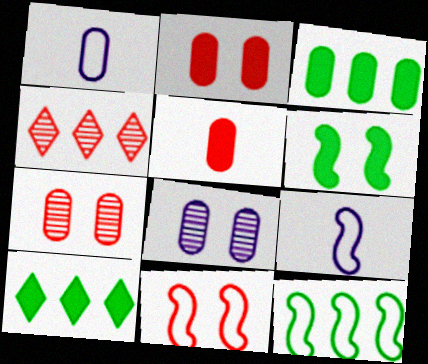[[1, 3, 7], 
[1, 4, 6], 
[4, 5, 11], 
[7, 9, 10], 
[9, 11, 12]]